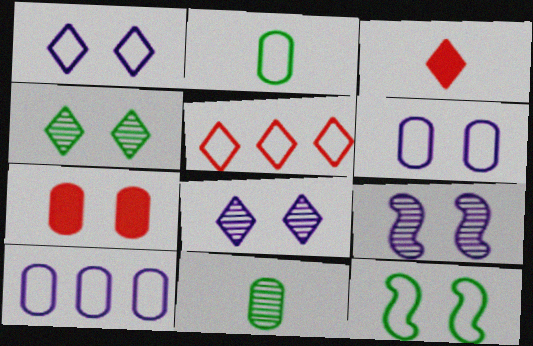[[7, 8, 12], 
[7, 10, 11]]